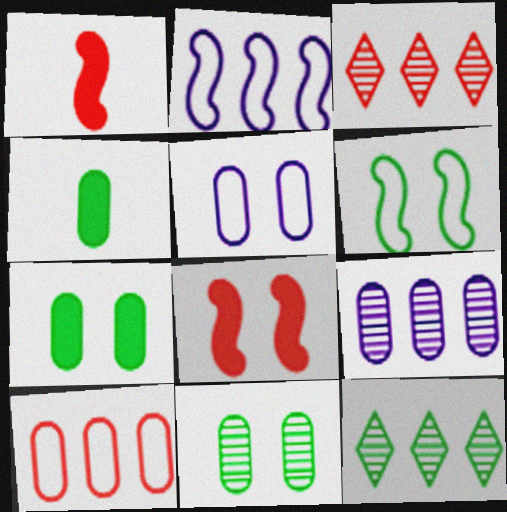[[1, 5, 12], 
[4, 6, 12]]